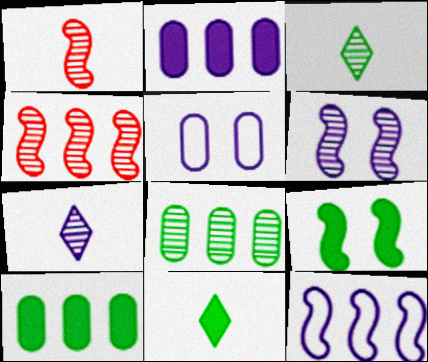[[1, 9, 12], 
[4, 5, 11], 
[9, 10, 11]]